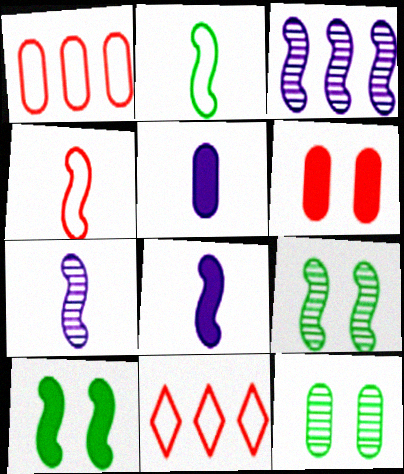[[1, 5, 12], 
[3, 4, 10], 
[5, 9, 11], 
[8, 11, 12]]